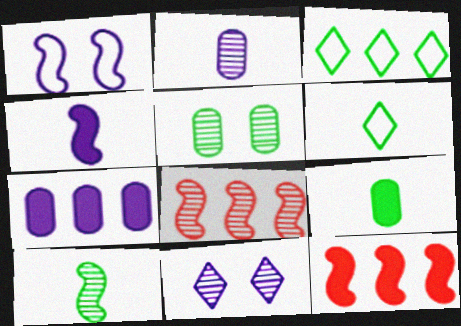[[1, 10, 12], 
[3, 7, 8], 
[6, 9, 10]]